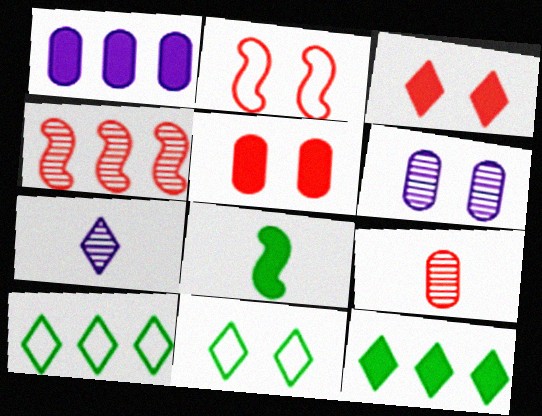[[1, 3, 8], 
[1, 4, 10], 
[3, 7, 10]]